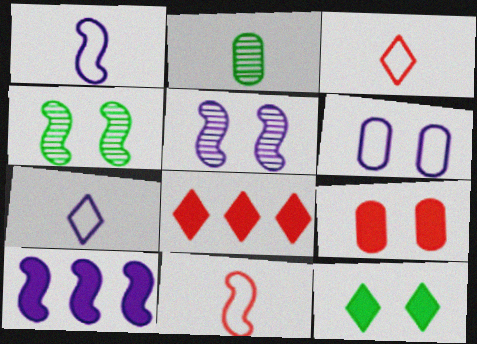[[1, 5, 10], 
[4, 10, 11]]